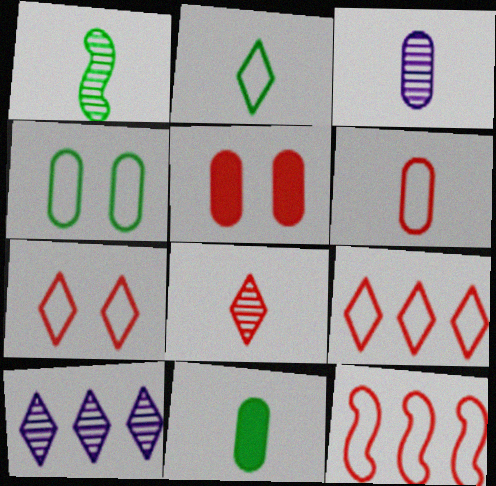[[1, 2, 11], 
[1, 3, 8], 
[3, 6, 11], 
[5, 8, 12], 
[6, 7, 12]]